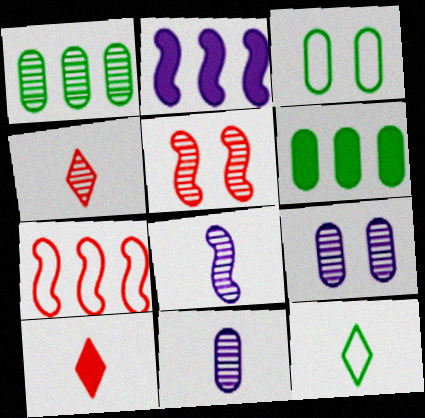[[2, 3, 4]]